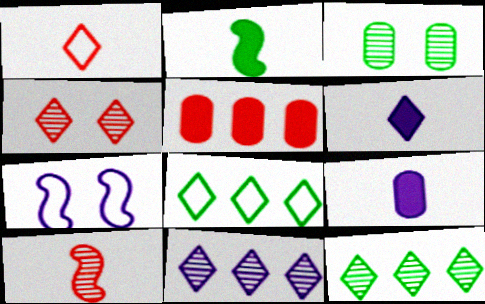[[2, 3, 8], 
[3, 10, 11], 
[4, 6, 8], 
[7, 9, 11]]